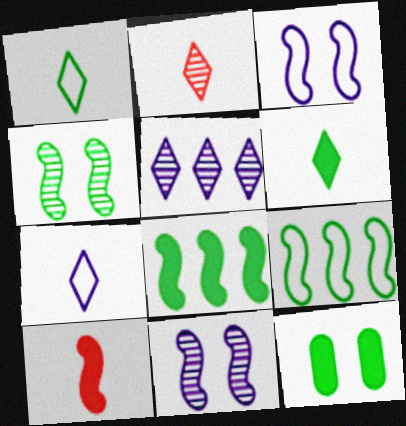[[2, 6, 7], 
[6, 8, 12], 
[9, 10, 11]]